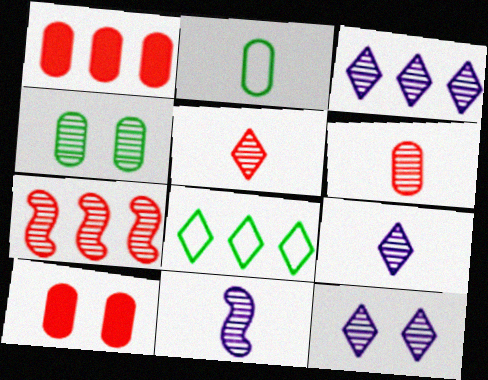[[3, 9, 12], 
[4, 7, 9], 
[8, 10, 11]]